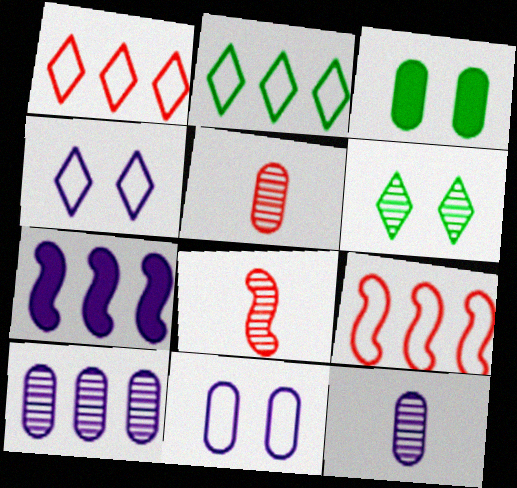[[4, 7, 12], 
[6, 8, 10]]